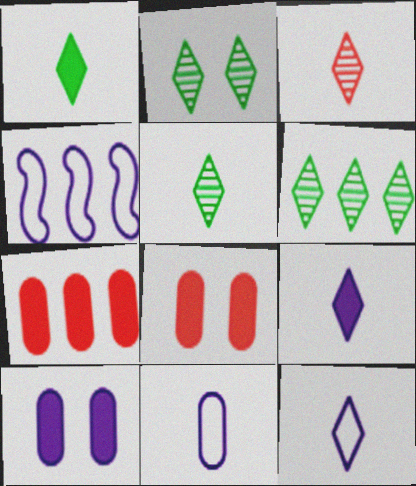[[1, 3, 12], 
[2, 5, 6], 
[4, 5, 8], 
[4, 6, 7]]